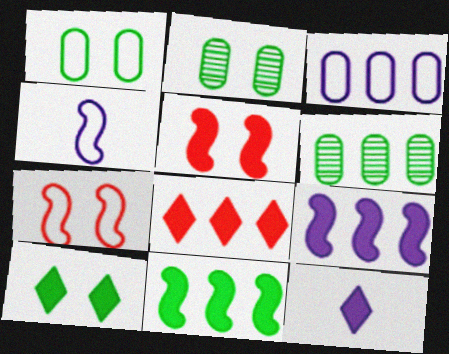[[2, 4, 8], 
[6, 7, 12], 
[8, 10, 12]]